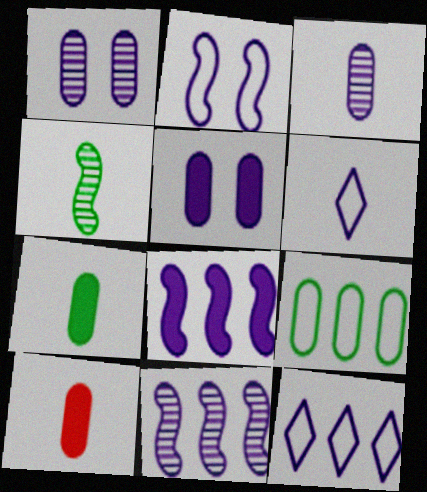[[1, 6, 8], 
[1, 9, 10], 
[4, 6, 10], 
[5, 6, 11]]